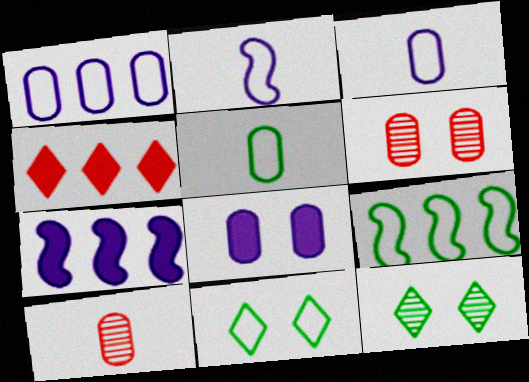[[5, 9, 11], 
[7, 10, 11]]